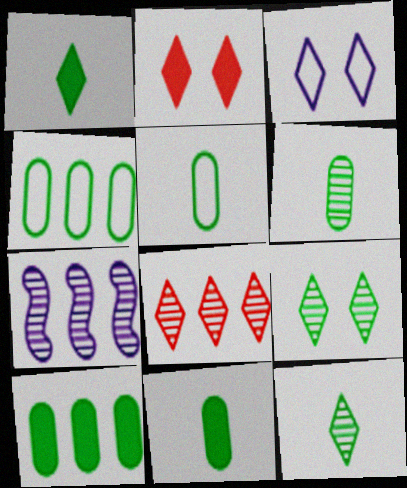[[1, 3, 8], 
[2, 3, 9], 
[2, 5, 7], 
[5, 6, 11]]